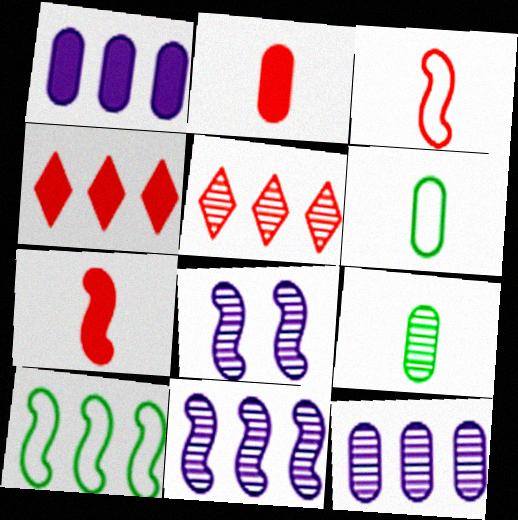[[1, 5, 10], 
[4, 6, 8], 
[4, 10, 12], 
[5, 8, 9], 
[7, 8, 10]]